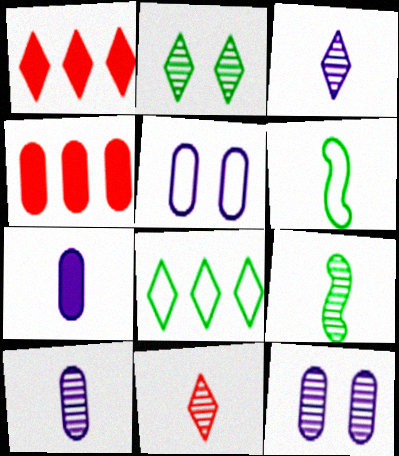[[1, 5, 9], 
[1, 6, 12], 
[6, 7, 11], 
[9, 10, 11]]